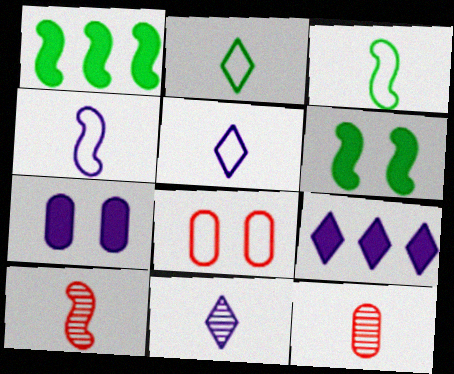[[1, 8, 11]]